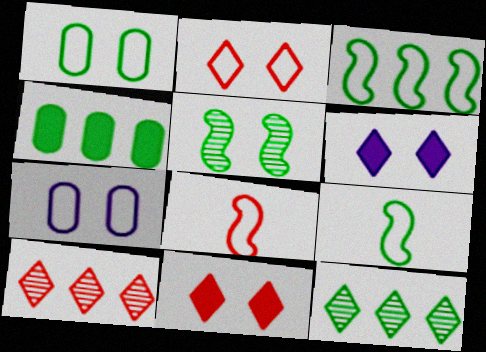[[3, 4, 12], 
[5, 7, 11]]